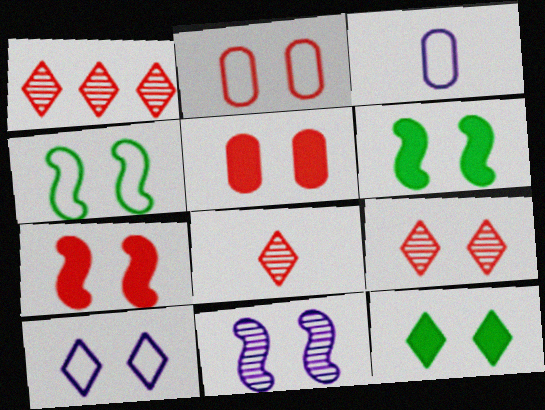[[1, 3, 6], 
[1, 8, 9], 
[2, 4, 10], 
[2, 7, 9], 
[2, 11, 12], 
[4, 7, 11], 
[9, 10, 12]]